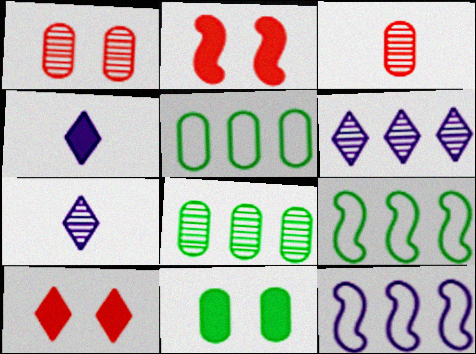[[1, 4, 9], 
[2, 5, 7]]